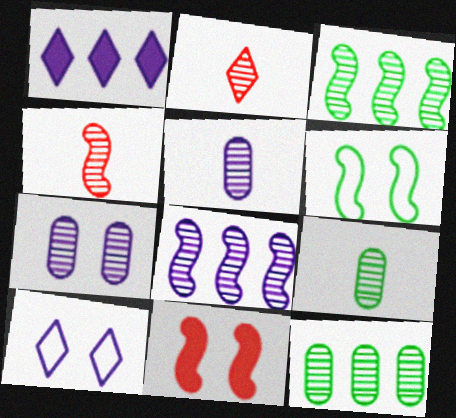[[2, 3, 7]]